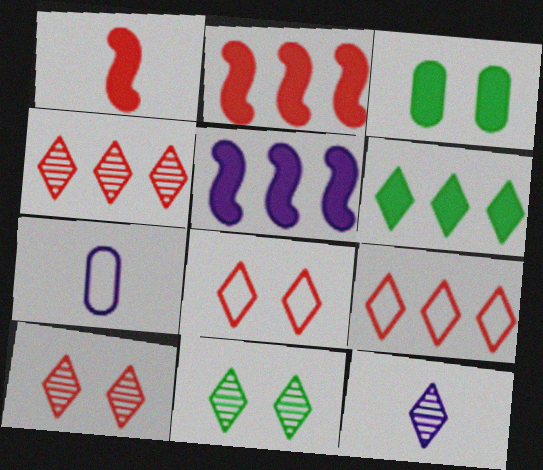[[2, 7, 11], 
[4, 11, 12], 
[6, 8, 12]]